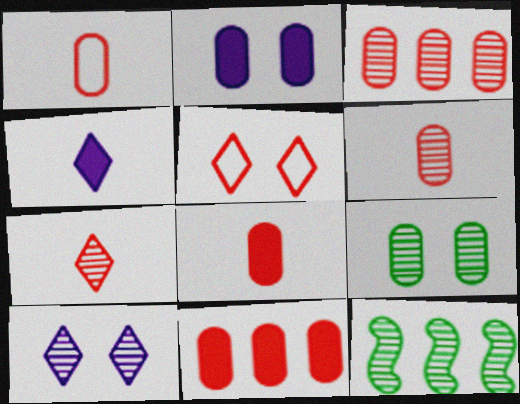[[1, 6, 8], 
[6, 10, 12]]